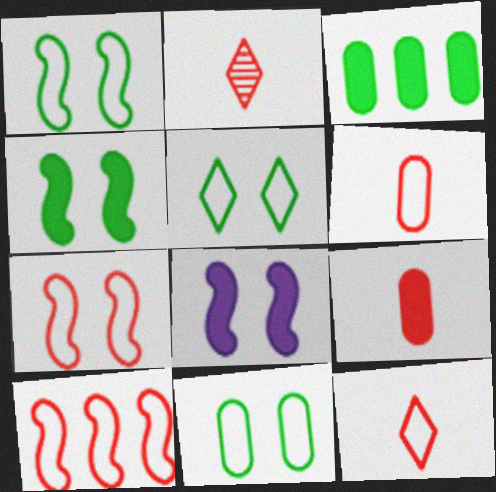[[1, 5, 11]]